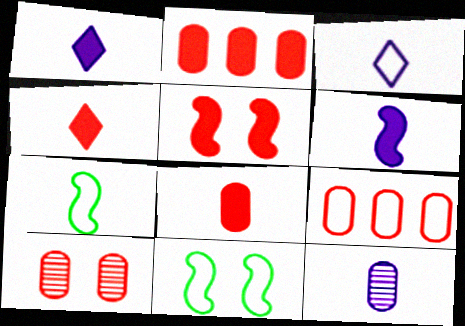[[2, 4, 5], 
[3, 6, 12], 
[3, 9, 11], 
[4, 7, 12], 
[8, 9, 10]]